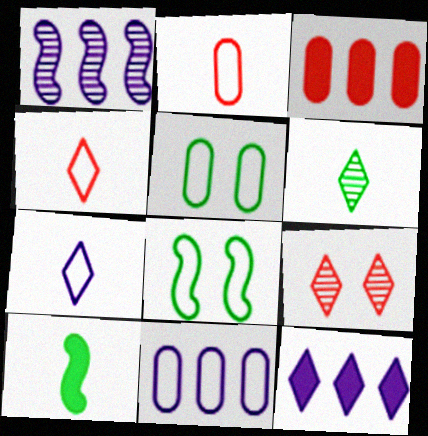[[1, 11, 12], 
[2, 5, 11], 
[4, 8, 11], 
[9, 10, 11]]